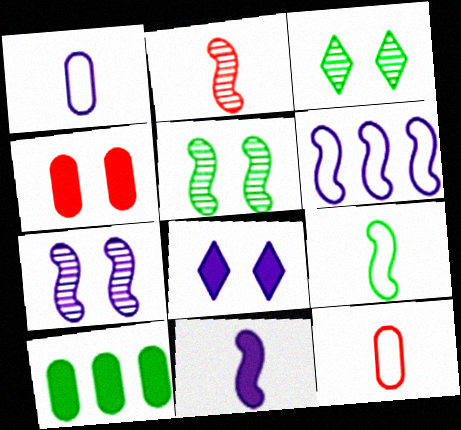[[2, 9, 11], 
[3, 9, 10], 
[6, 7, 11]]